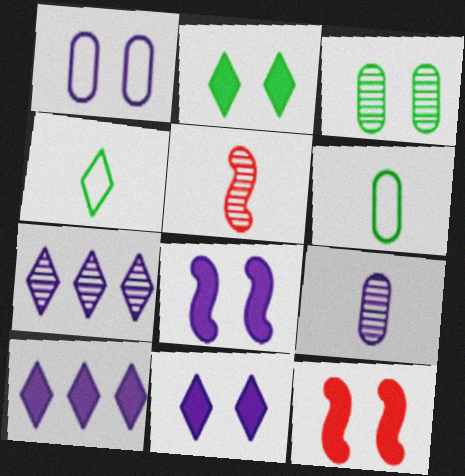[[3, 5, 7], 
[6, 7, 12]]